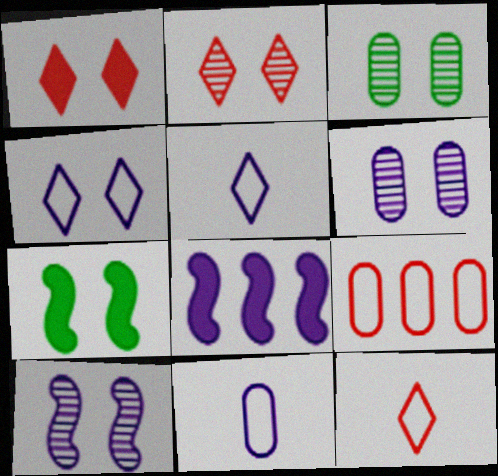[[2, 3, 10], 
[3, 8, 12], 
[5, 6, 8]]